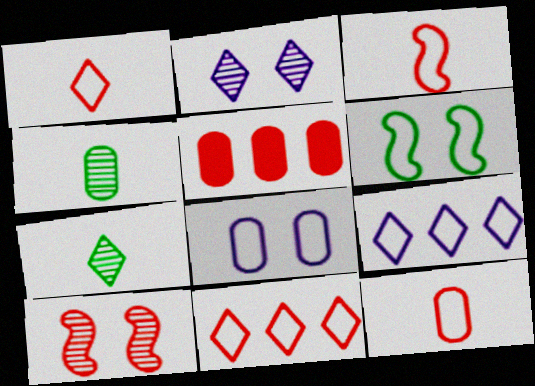[[1, 3, 12], 
[1, 5, 10], 
[4, 5, 8], 
[6, 9, 12]]